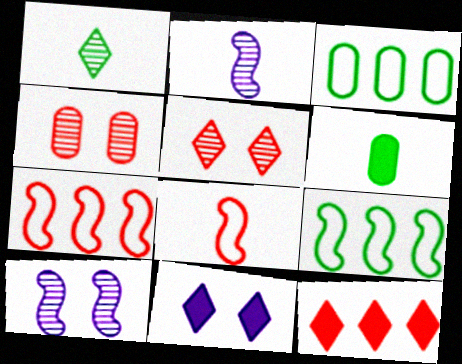[[4, 8, 12]]